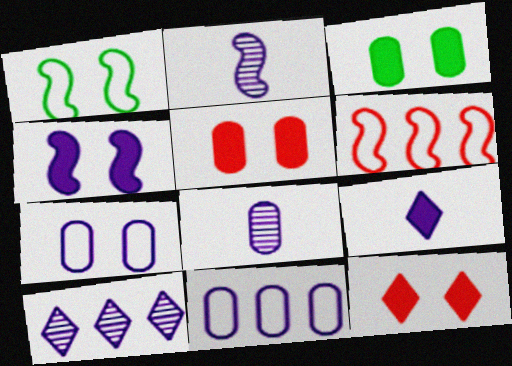[[3, 4, 12]]